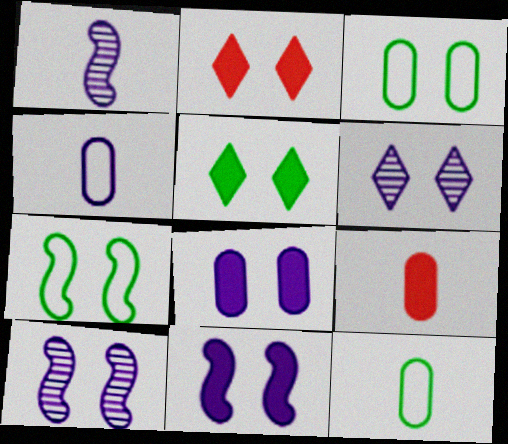[[2, 3, 10]]